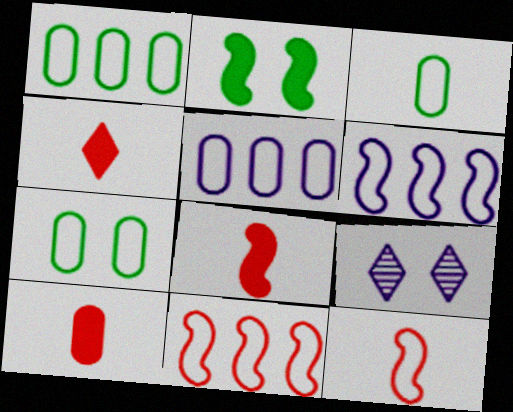[[1, 3, 7], 
[1, 8, 9], 
[4, 8, 10]]